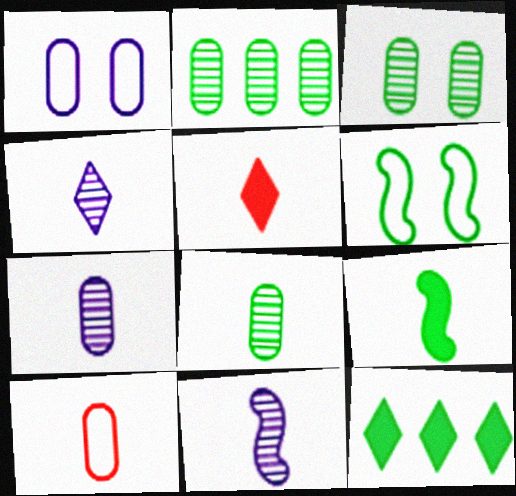[[2, 3, 8], 
[4, 7, 11], 
[4, 9, 10], 
[6, 8, 12]]